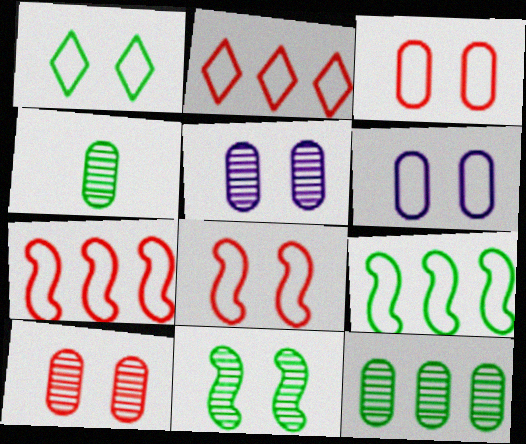[[1, 6, 8]]